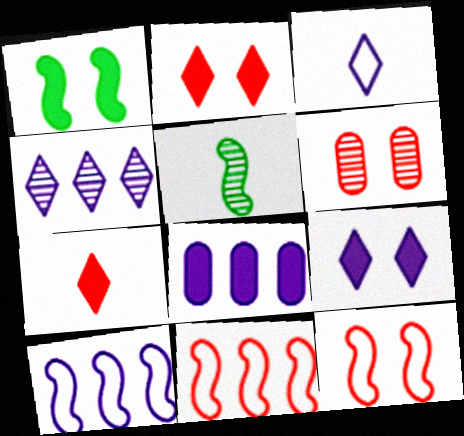[[1, 7, 8], 
[2, 6, 12], 
[3, 4, 9], 
[4, 5, 6], 
[4, 8, 10], 
[6, 7, 11]]